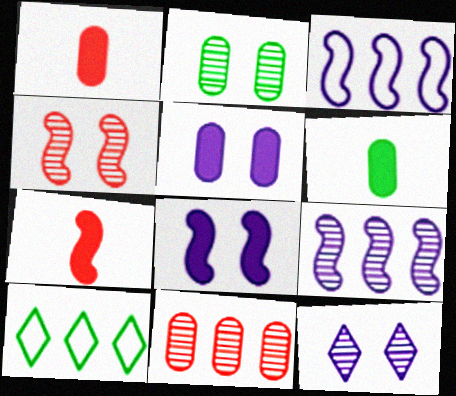[[2, 4, 12]]